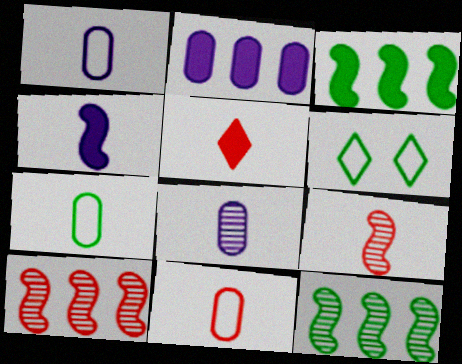[[1, 7, 11], 
[2, 6, 9], 
[5, 9, 11]]